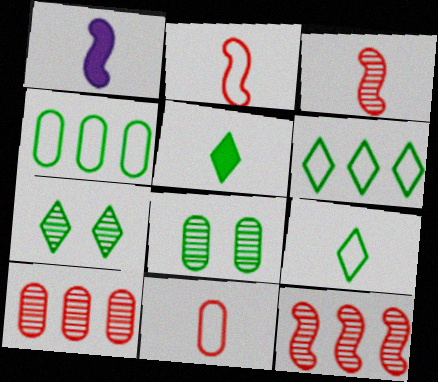[[5, 6, 7]]